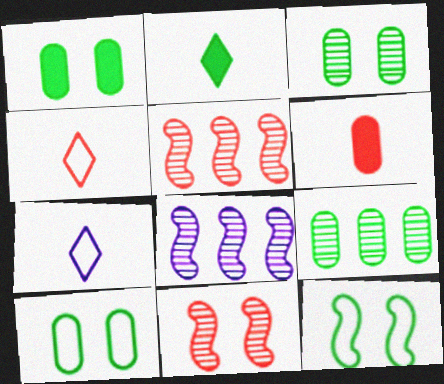[[1, 3, 10], 
[1, 4, 8], 
[1, 5, 7], 
[2, 9, 12]]